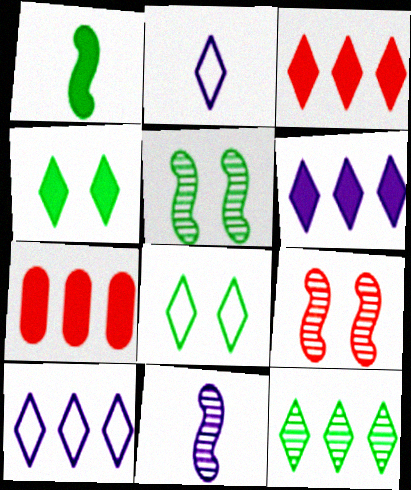[[2, 5, 7], 
[3, 10, 12], 
[7, 8, 11]]